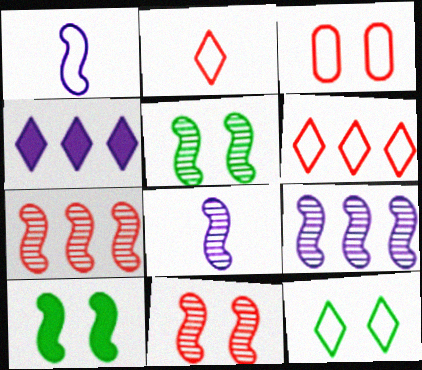[[1, 7, 10], 
[5, 7, 8]]